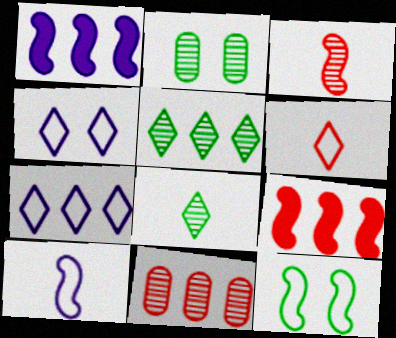[[1, 2, 6], 
[1, 3, 12]]